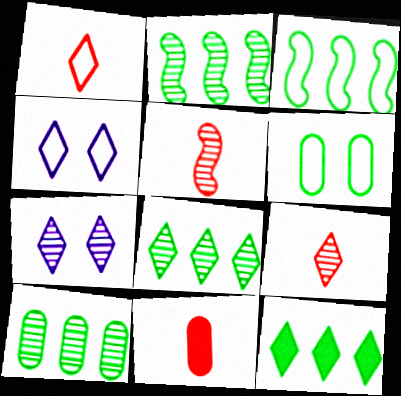[[1, 5, 11], 
[1, 7, 12], 
[2, 4, 11], 
[2, 8, 10], 
[3, 7, 11], 
[3, 10, 12], 
[4, 9, 12], 
[5, 7, 10], 
[7, 8, 9]]